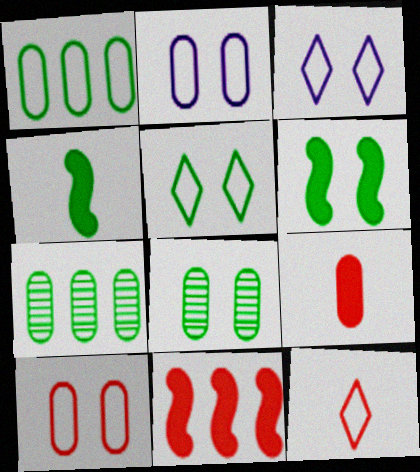[[2, 7, 9], 
[4, 5, 7], 
[5, 6, 8]]